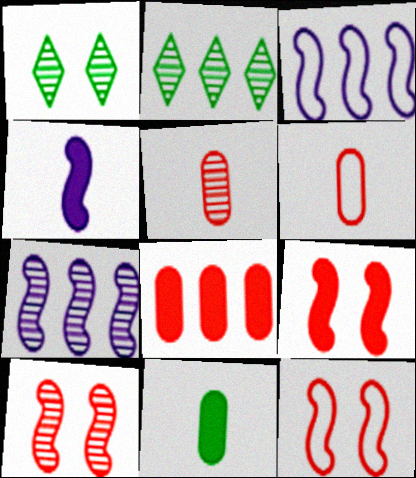[[1, 5, 7], 
[2, 3, 8], 
[9, 10, 12]]